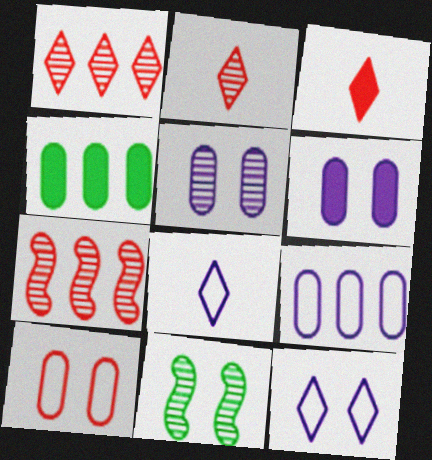[[3, 7, 10], 
[3, 9, 11]]